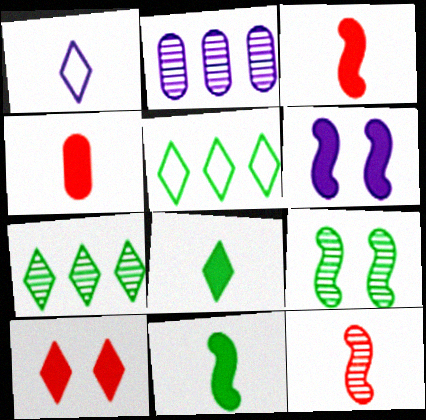[[1, 2, 6], 
[1, 7, 10]]